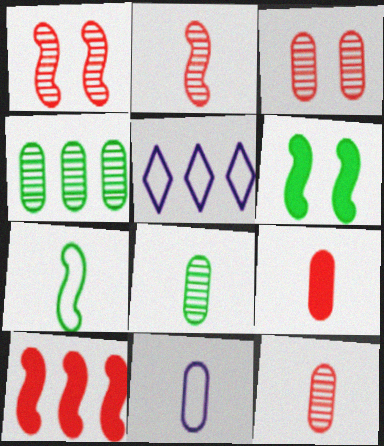[[4, 5, 10], 
[5, 6, 12], 
[8, 9, 11]]